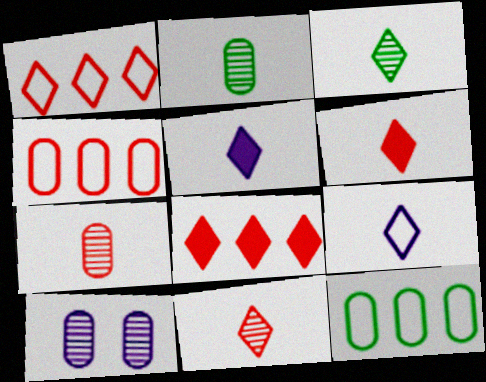[[3, 6, 9]]